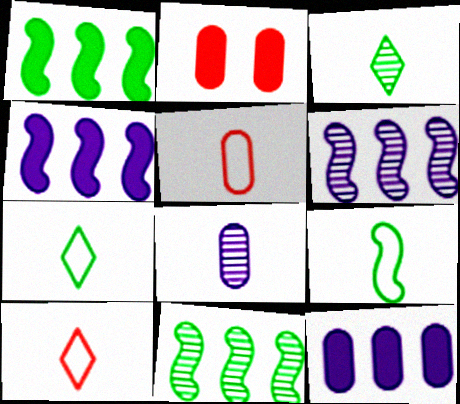[[2, 6, 7]]